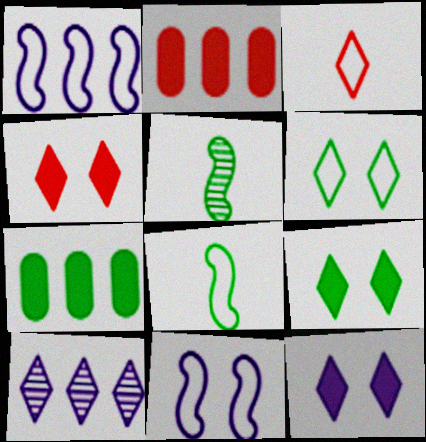[[3, 9, 10], 
[4, 9, 12], 
[5, 6, 7]]